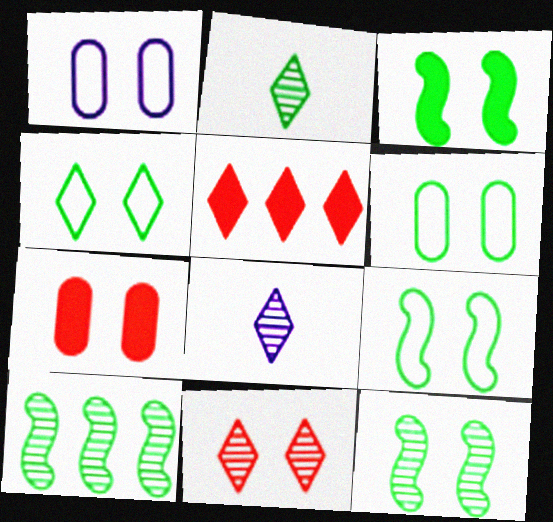[[1, 3, 11], 
[3, 9, 12], 
[4, 5, 8], 
[4, 6, 9]]